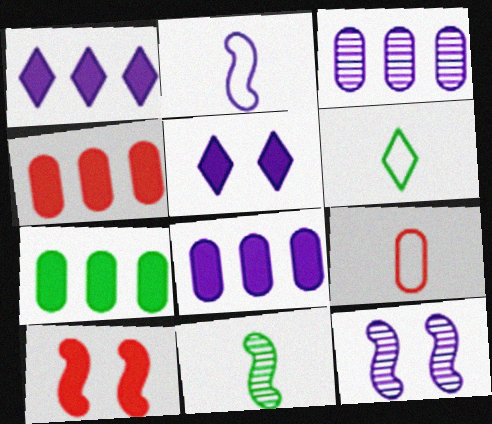[[2, 3, 5], 
[2, 6, 9], 
[3, 6, 10], 
[4, 6, 12], 
[4, 7, 8]]